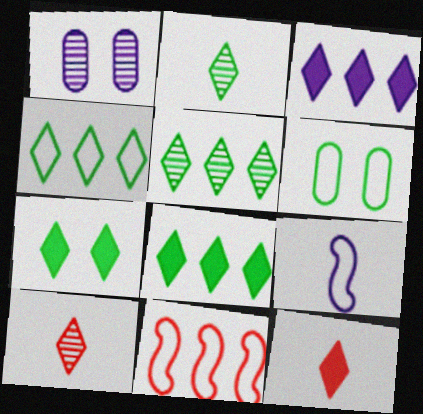[[1, 3, 9], 
[2, 4, 7], 
[3, 7, 12], 
[4, 5, 8]]